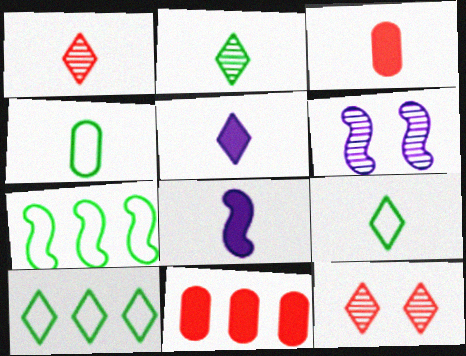[[1, 4, 8], 
[1, 5, 9], 
[3, 6, 10], 
[5, 10, 12], 
[6, 9, 11]]